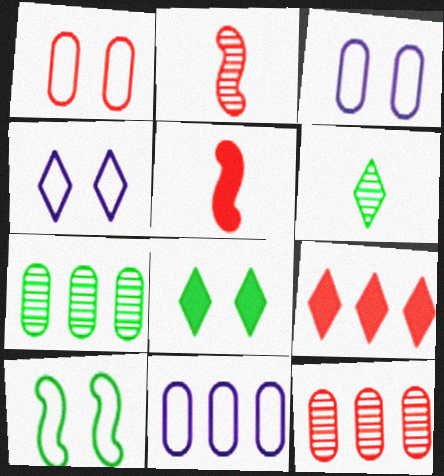[[1, 2, 9], 
[1, 4, 10], 
[2, 8, 11], 
[4, 5, 7], 
[4, 6, 9]]